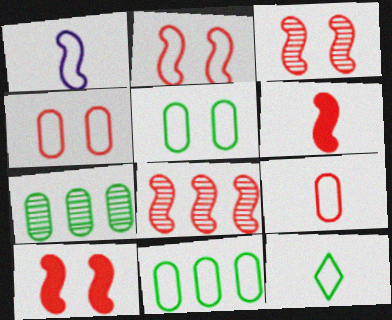[[1, 9, 12], 
[2, 3, 10], 
[2, 6, 8]]